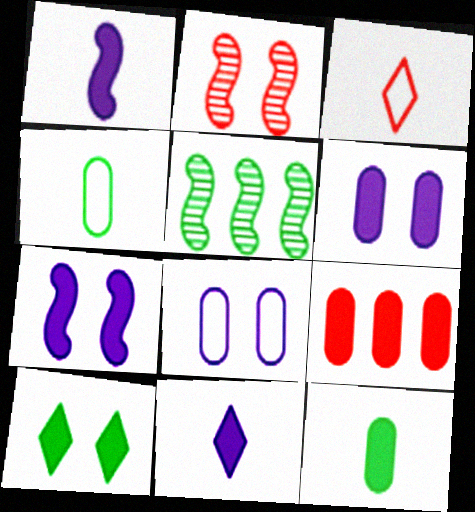[[1, 9, 10], 
[2, 3, 9], 
[2, 8, 10], 
[3, 5, 6], 
[4, 5, 10], 
[6, 9, 12]]